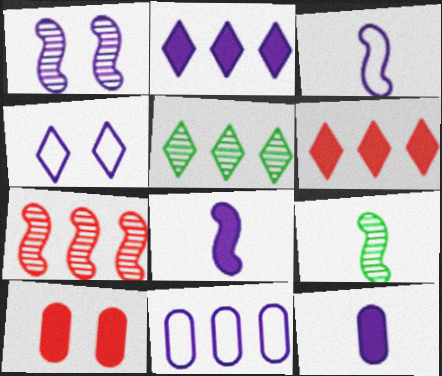[[1, 7, 9], 
[3, 4, 11], 
[3, 5, 10]]